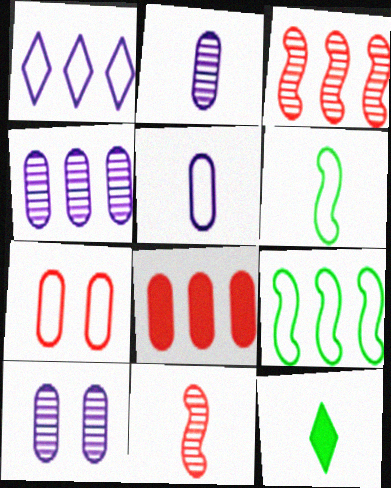[[1, 6, 7], 
[2, 4, 10], 
[5, 11, 12]]